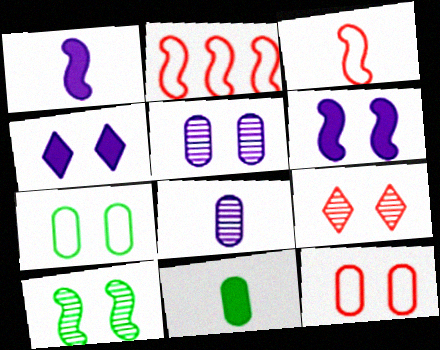[[1, 2, 10], 
[4, 10, 12], 
[5, 9, 10], 
[6, 7, 9]]